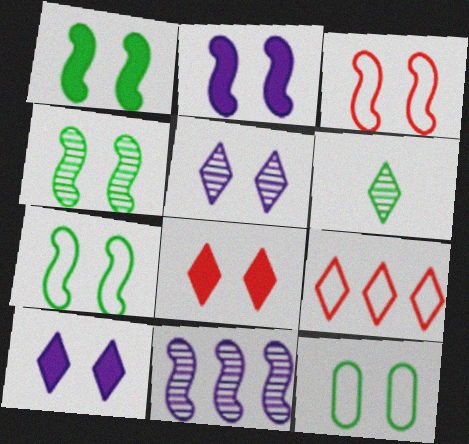[[1, 4, 7], 
[2, 3, 4], 
[6, 9, 10]]